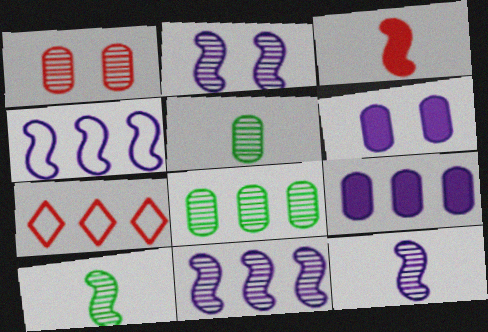[[1, 3, 7], 
[2, 11, 12], 
[6, 7, 10]]